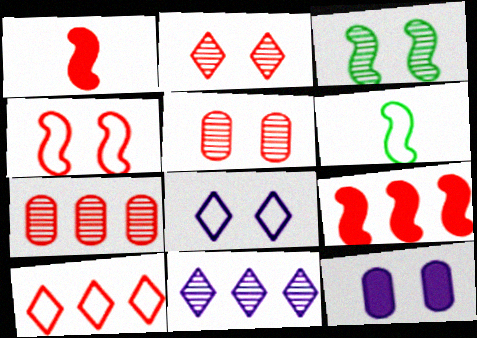[[1, 5, 10], 
[7, 9, 10]]